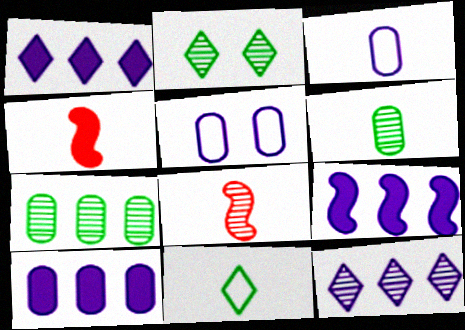[[1, 9, 10]]